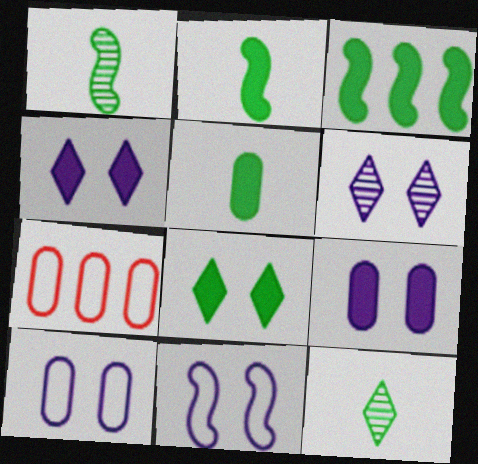[[1, 4, 7], 
[2, 6, 7], 
[3, 5, 8], 
[6, 9, 11]]